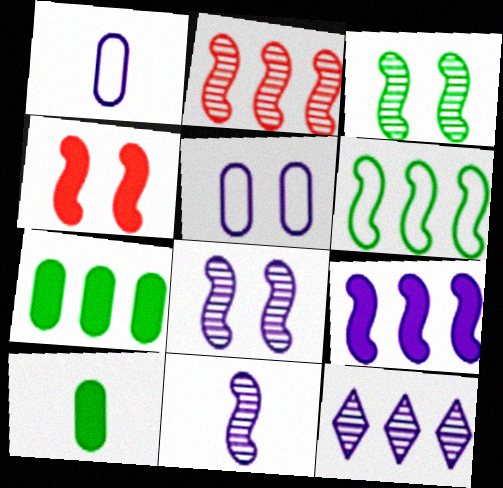[[2, 3, 11], 
[2, 6, 9], 
[4, 6, 11]]